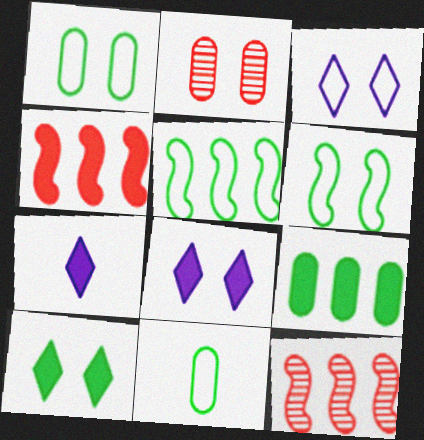[[1, 7, 12], 
[2, 5, 7], 
[2, 6, 8], 
[8, 11, 12]]